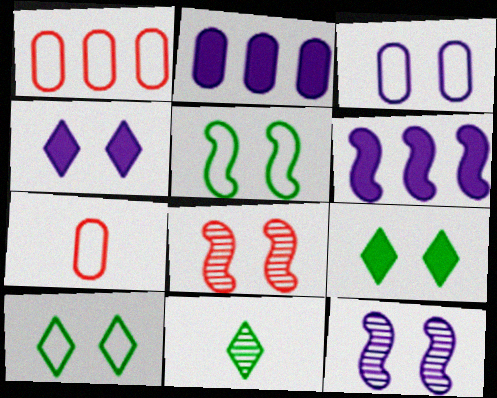[[3, 4, 12], 
[3, 8, 9]]